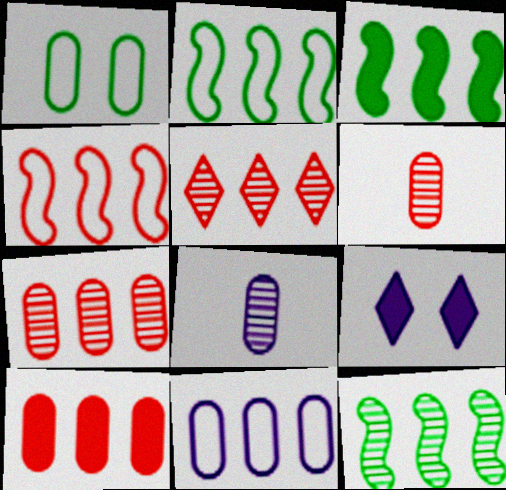[[1, 8, 10], 
[2, 3, 12], 
[2, 6, 9], 
[3, 5, 11], 
[4, 5, 10]]